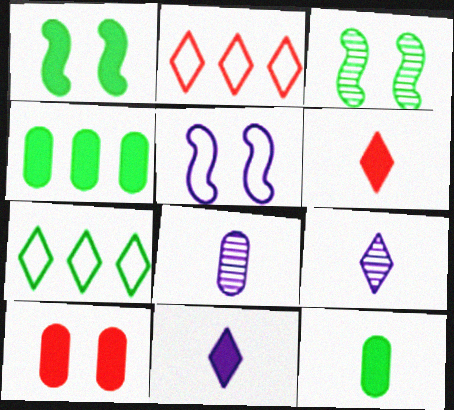[[1, 2, 8], 
[3, 7, 12]]